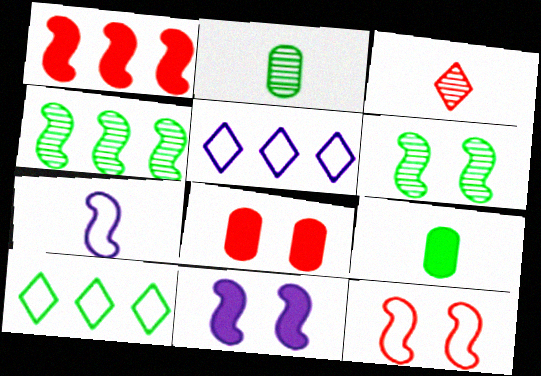[[1, 6, 7], 
[3, 7, 9], 
[6, 9, 10], 
[6, 11, 12]]